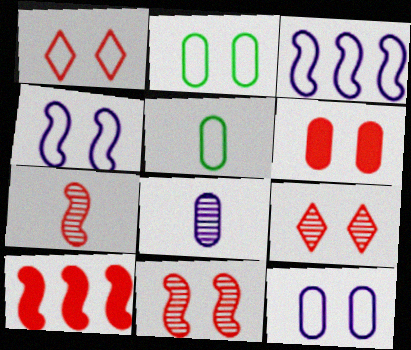[[1, 2, 4], 
[1, 3, 5], 
[1, 6, 11]]